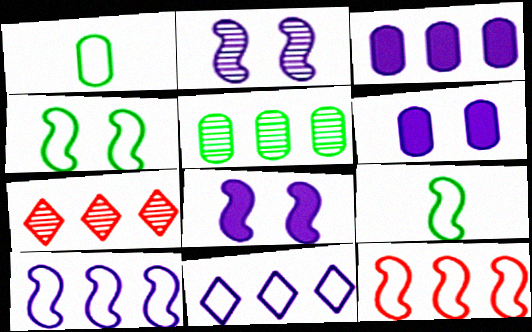[[1, 7, 8], 
[6, 7, 9]]